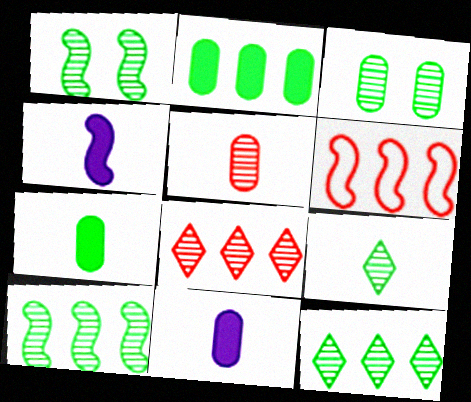[[1, 4, 6], 
[3, 9, 10]]